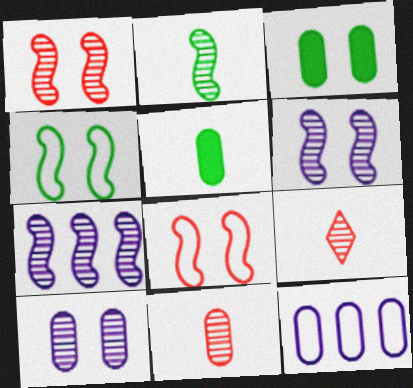[[1, 2, 7], 
[3, 11, 12]]